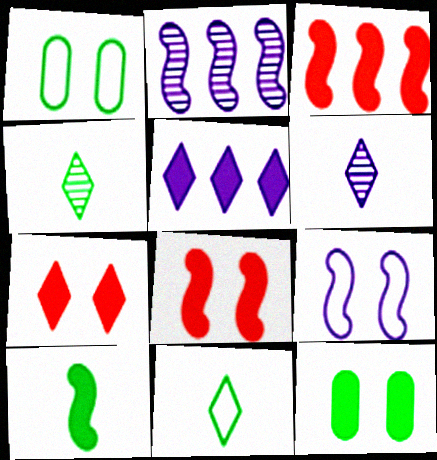[[1, 3, 6]]